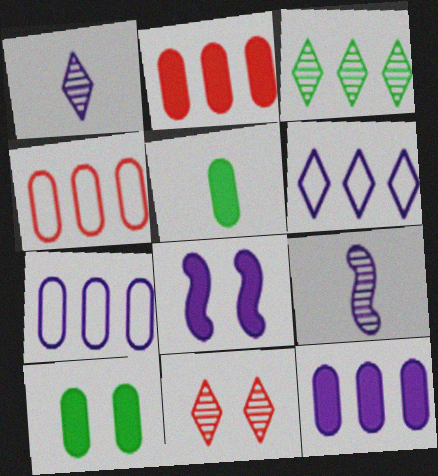[[1, 3, 11], 
[1, 7, 8]]